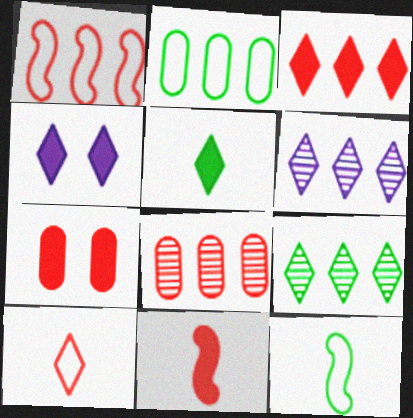[[1, 3, 8], 
[3, 4, 5], 
[3, 7, 11], 
[4, 8, 12], 
[4, 9, 10], 
[6, 7, 12]]